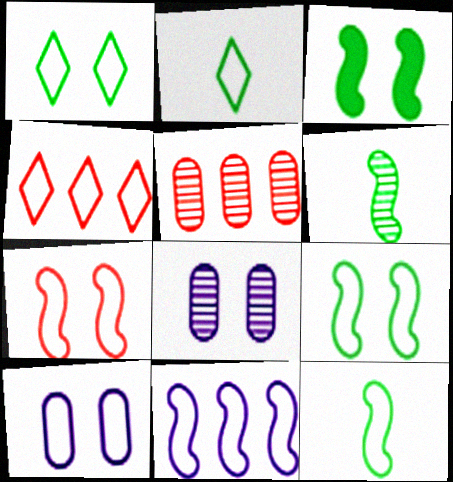[[1, 7, 10], 
[4, 10, 12], 
[7, 11, 12]]